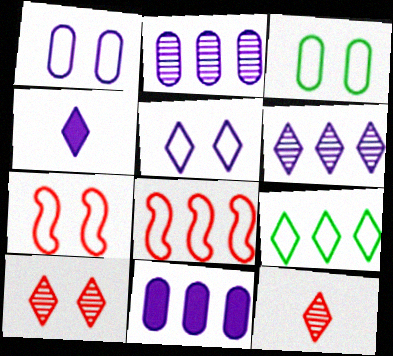[[3, 5, 7], 
[4, 5, 6], 
[4, 9, 10]]